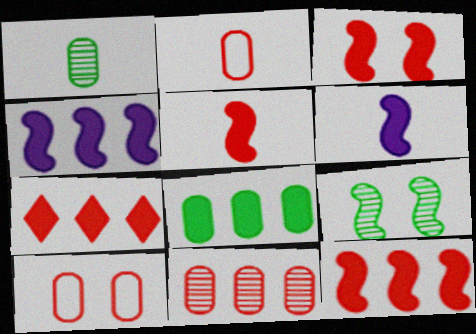[[3, 5, 12], 
[4, 7, 8]]